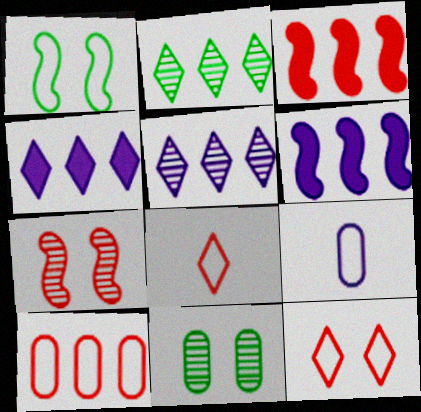[[2, 6, 10], 
[6, 8, 11]]